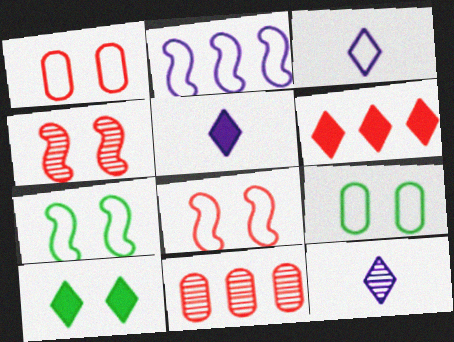[[3, 5, 12], 
[5, 6, 10], 
[5, 7, 11]]